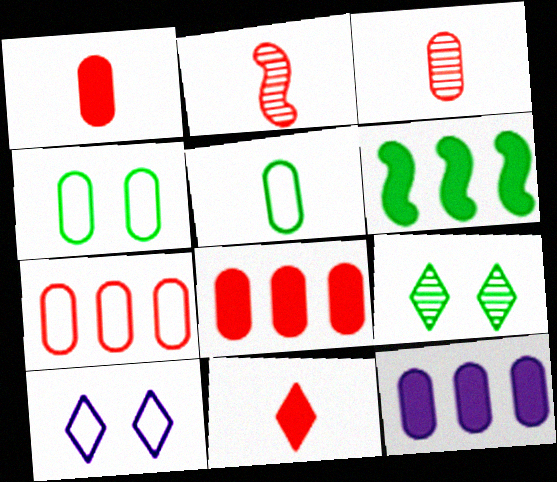[[3, 4, 12], 
[3, 6, 10], 
[5, 6, 9]]